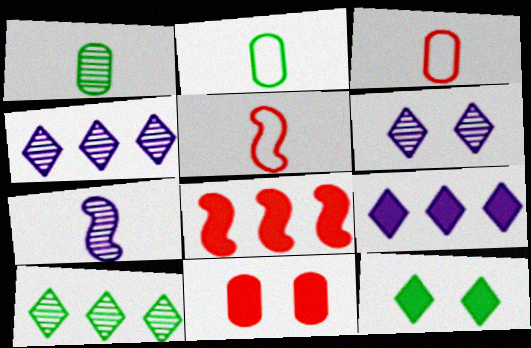[[2, 6, 8]]